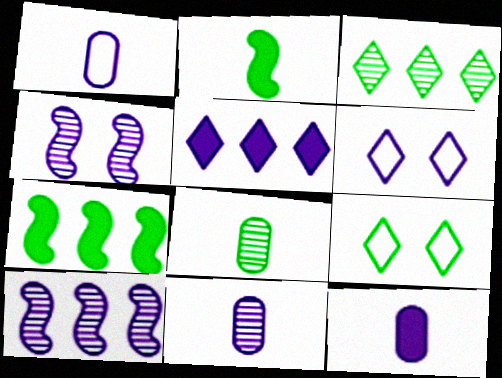[[1, 4, 5], 
[1, 11, 12], 
[6, 10, 12], 
[7, 8, 9]]